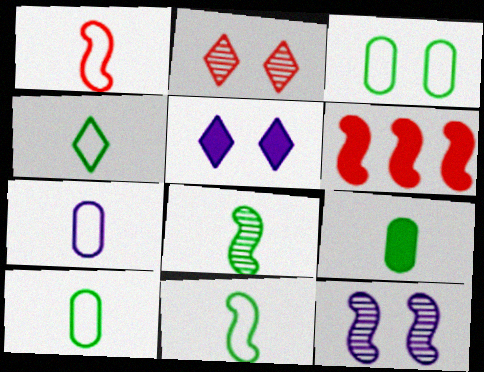[[1, 4, 7], 
[4, 8, 9], 
[4, 10, 11], 
[5, 6, 9], 
[6, 11, 12]]